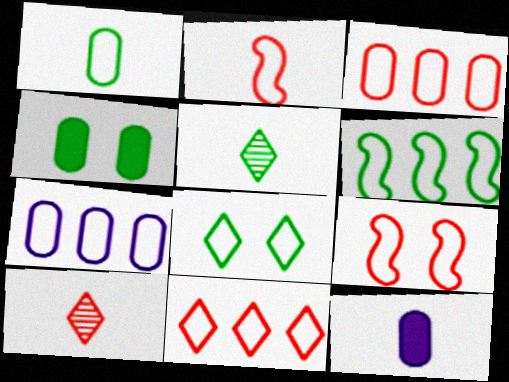[[1, 6, 8], 
[2, 5, 12], 
[2, 7, 8], 
[4, 5, 6], 
[6, 7, 11]]